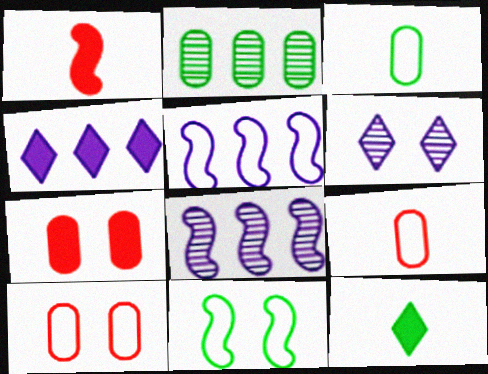[[1, 8, 11], 
[2, 11, 12], 
[6, 7, 11], 
[8, 10, 12]]